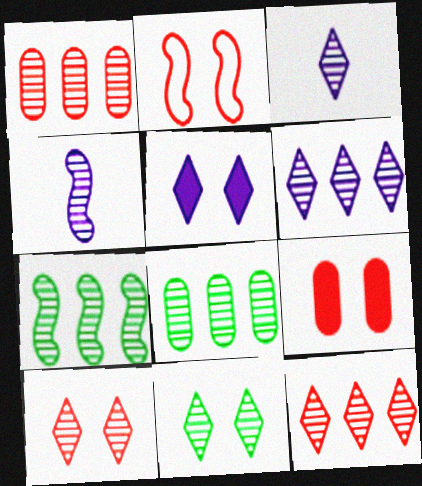[[1, 4, 11], 
[1, 6, 7], 
[2, 9, 10], 
[3, 11, 12], 
[4, 8, 10]]